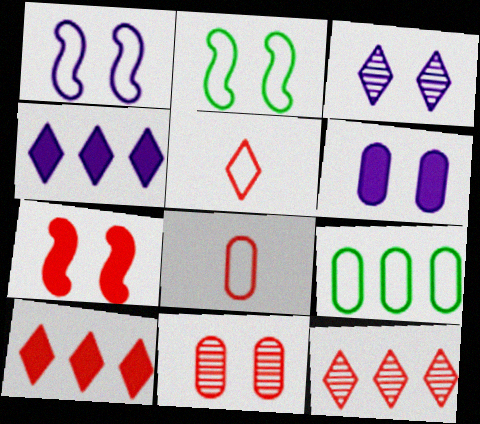[[1, 3, 6], 
[1, 5, 9], 
[7, 8, 12]]